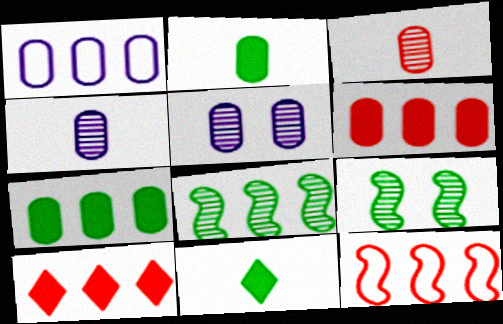[[1, 8, 10], 
[5, 11, 12]]